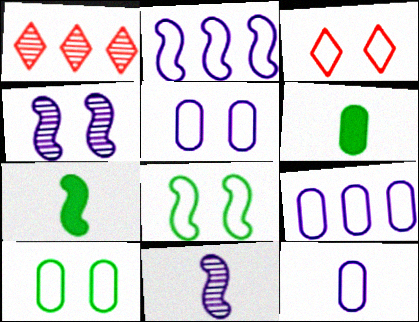[[1, 5, 7], 
[3, 5, 8], 
[5, 9, 12]]